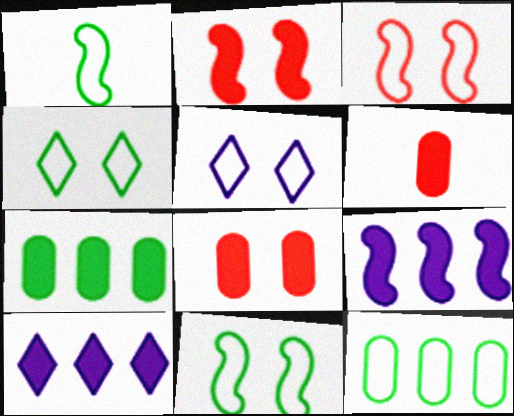[[1, 4, 12]]